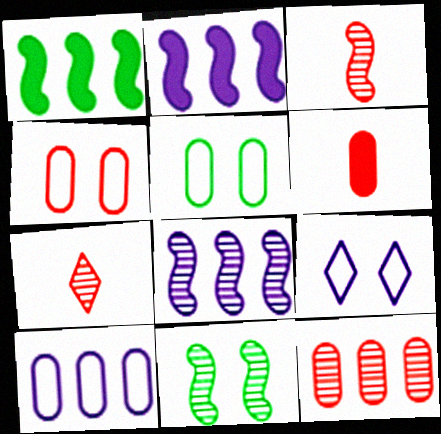[[2, 5, 7], 
[3, 8, 11], 
[4, 6, 12]]